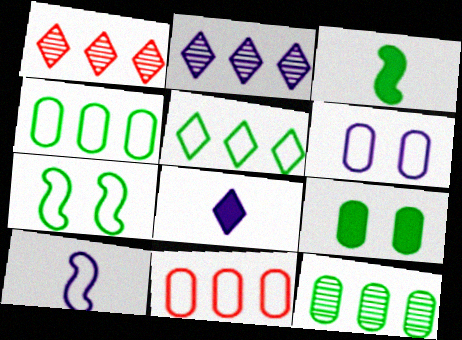[[1, 3, 6], 
[1, 9, 10]]